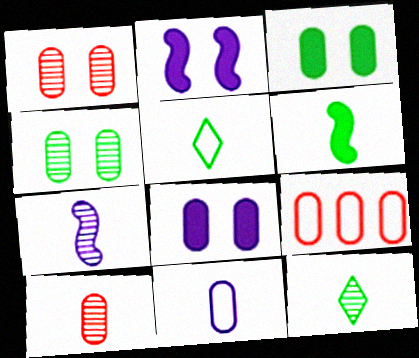[[2, 9, 12], 
[7, 10, 12]]